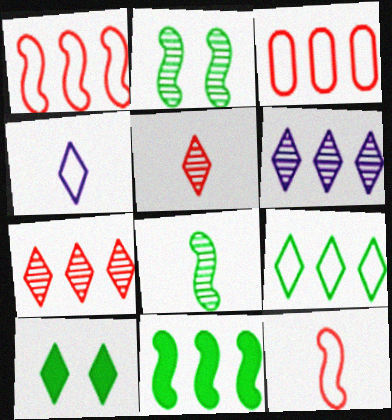[[3, 6, 11], 
[4, 7, 10]]